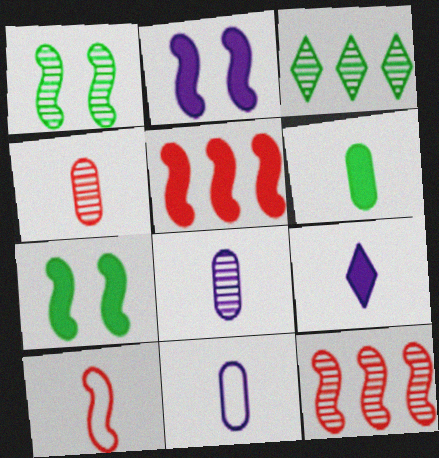[[4, 6, 11]]